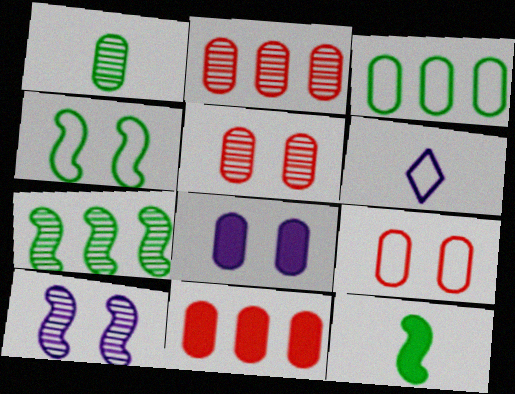[[4, 7, 12]]